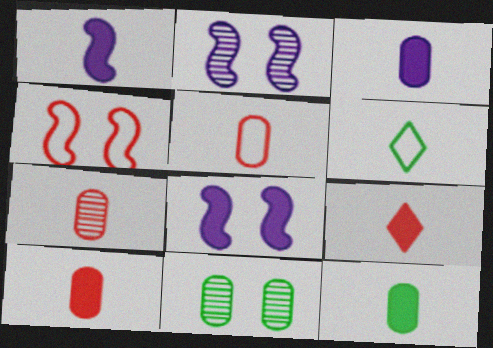[[1, 6, 7], 
[1, 9, 12], 
[3, 10, 12], 
[5, 7, 10]]